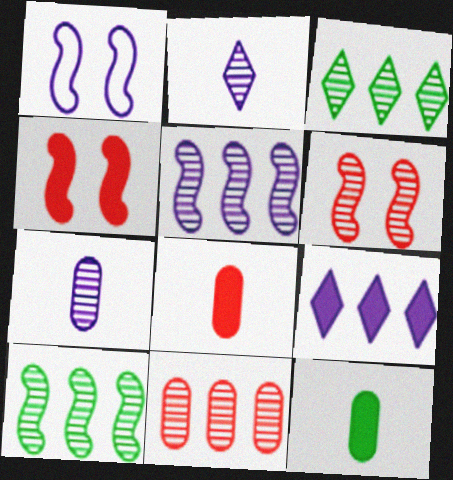[[1, 3, 8], 
[1, 7, 9], 
[3, 5, 11], 
[3, 6, 7], 
[4, 9, 12]]